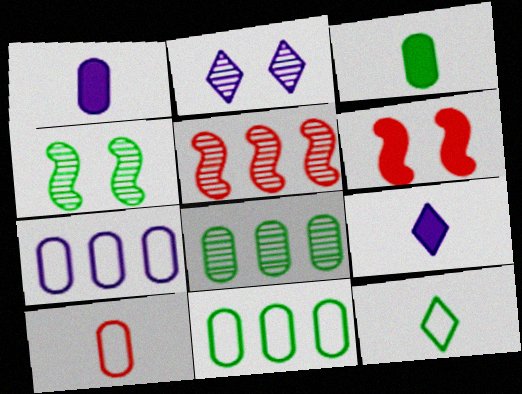[]